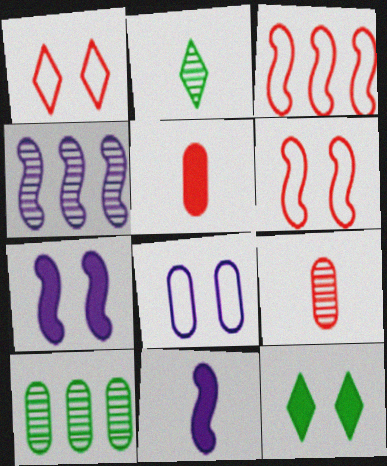[[1, 10, 11], 
[5, 8, 10]]